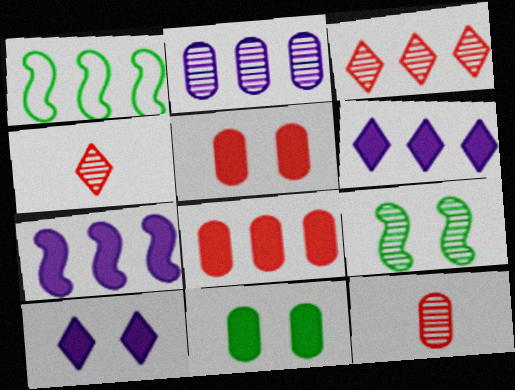[[1, 10, 12], 
[2, 4, 9]]